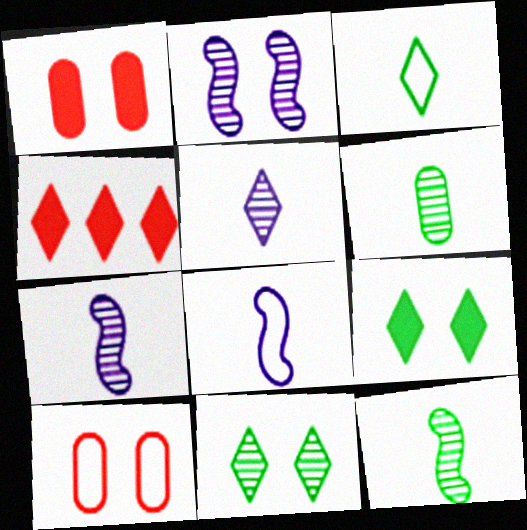[[2, 9, 10]]